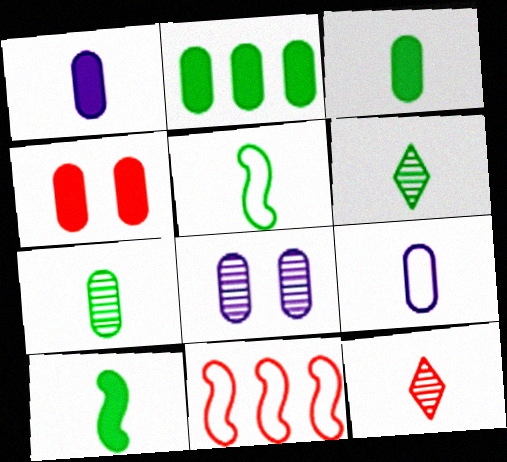[[1, 2, 4], 
[1, 5, 12], 
[3, 5, 6], 
[4, 11, 12], 
[9, 10, 12]]